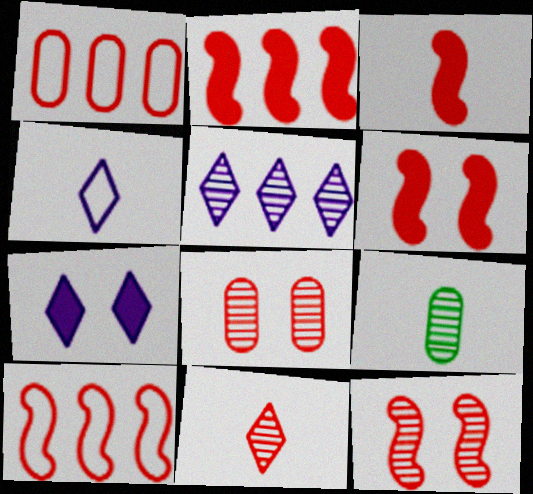[[1, 6, 11], 
[2, 3, 6], 
[3, 4, 9], 
[3, 10, 12], 
[4, 5, 7], 
[5, 9, 12], 
[7, 9, 10]]